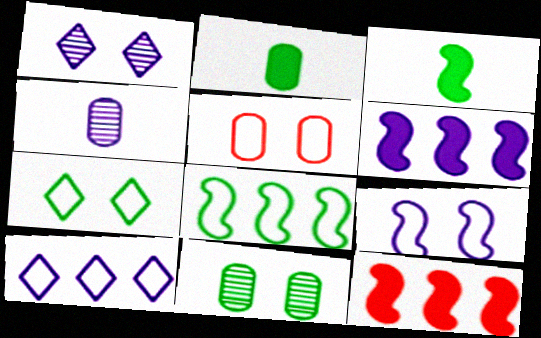[[4, 7, 12], 
[5, 7, 9]]